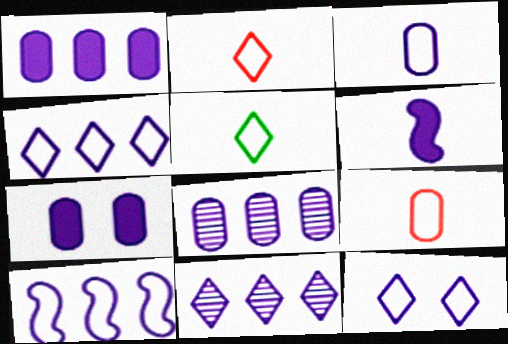[[1, 10, 11], 
[3, 7, 8], 
[3, 10, 12], 
[6, 8, 12]]